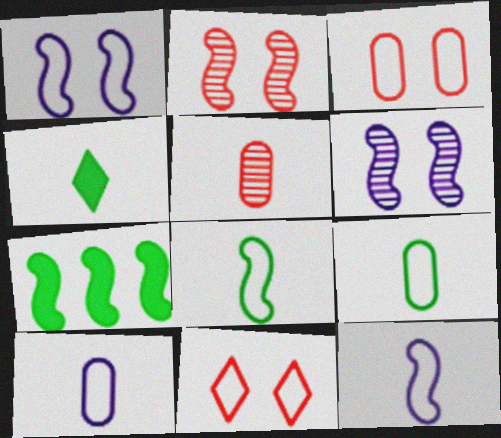[[2, 7, 12], 
[4, 5, 12]]